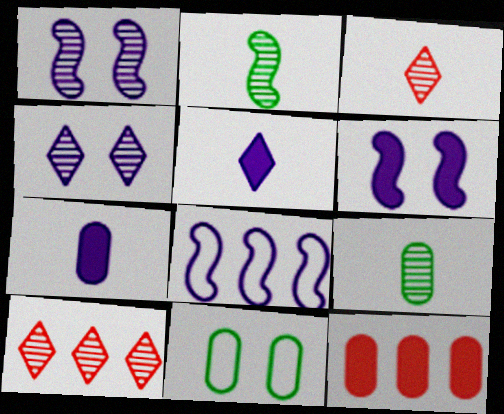[[1, 9, 10], 
[4, 7, 8]]